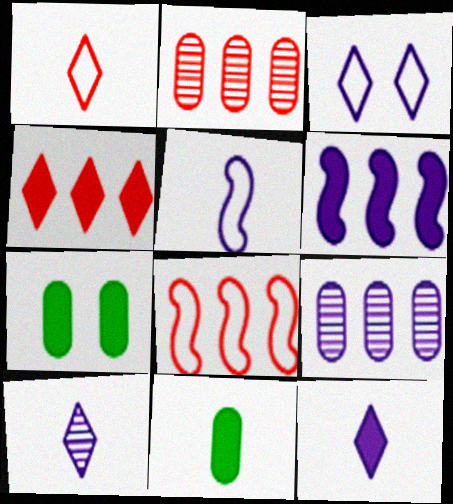[[2, 4, 8], 
[7, 8, 10]]